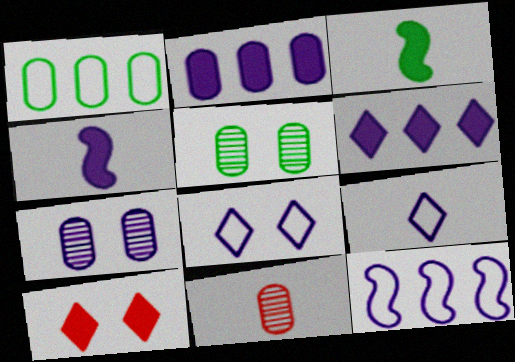[[2, 3, 10], 
[3, 9, 11]]